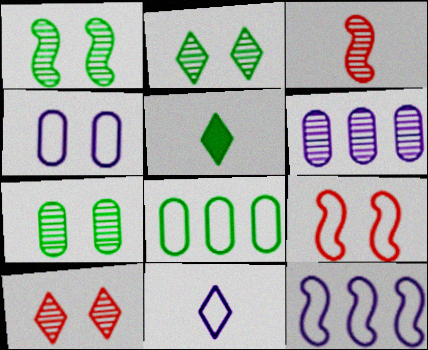[[1, 2, 7], 
[1, 5, 8], 
[2, 3, 6], 
[4, 11, 12], 
[5, 6, 9], 
[8, 9, 11]]